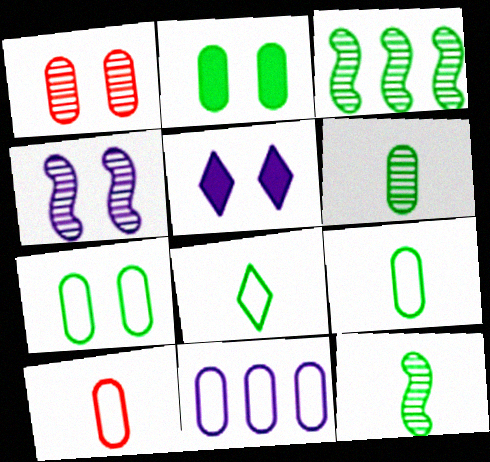[[2, 3, 8], 
[3, 5, 10], 
[7, 10, 11]]